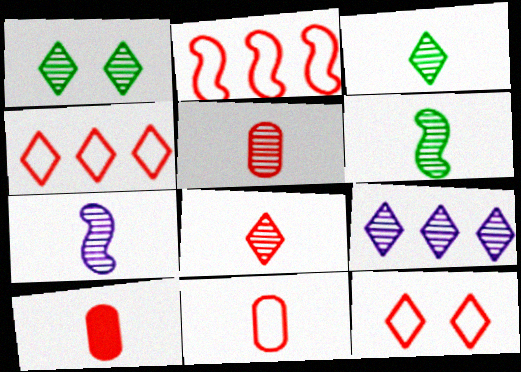[[1, 8, 9], 
[2, 11, 12], 
[3, 5, 7], 
[5, 10, 11]]